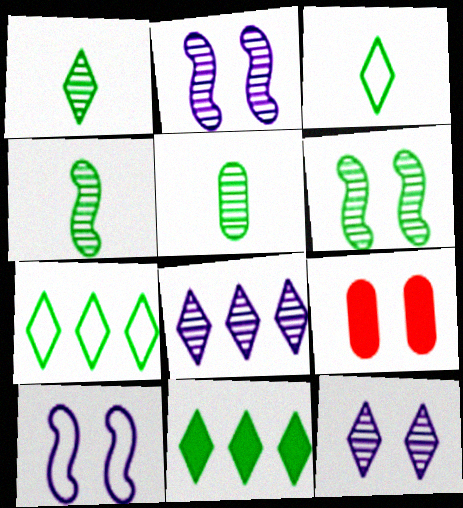[[1, 4, 5]]